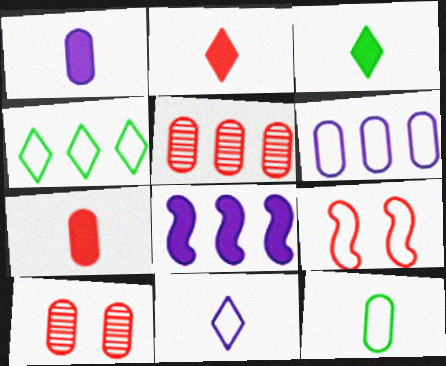[[2, 5, 9], 
[4, 5, 8]]